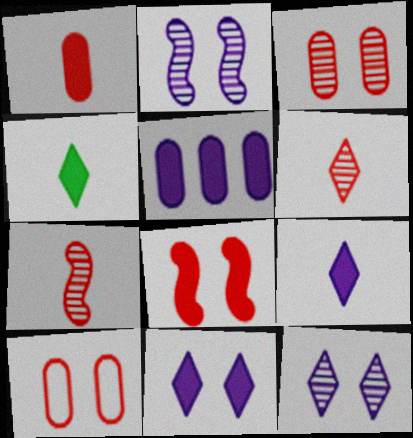[[4, 5, 8]]